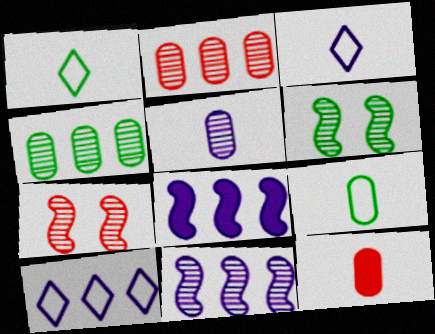[[5, 9, 12], 
[6, 10, 12]]